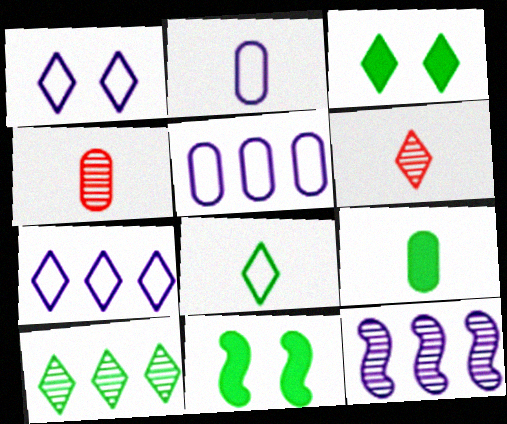[[2, 4, 9], 
[3, 6, 7], 
[3, 8, 10], 
[4, 7, 11], 
[5, 6, 11]]